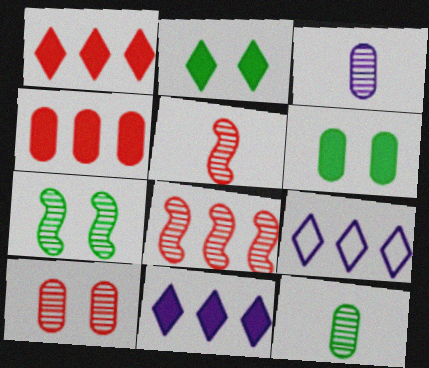[[5, 6, 9]]